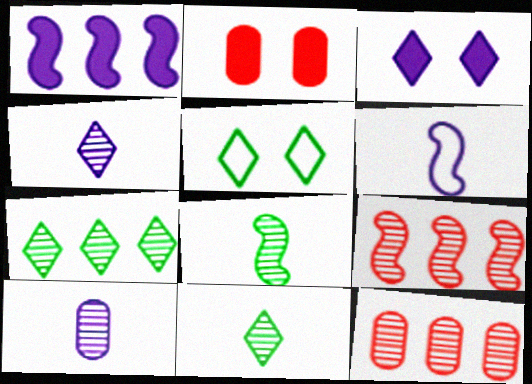[[2, 6, 7]]